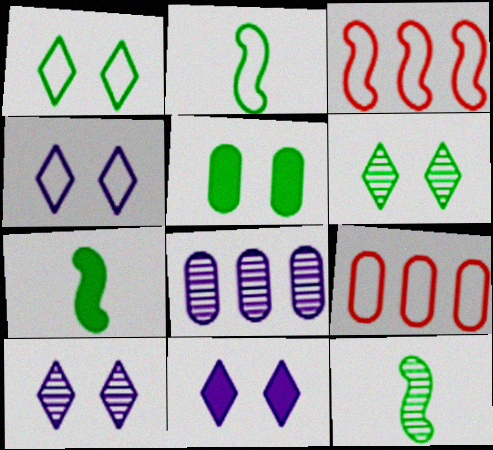[[2, 4, 9], 
[2, 7, 12], 
[4, 10, 11], 
[7, 9, 10], 
[9, 11, 12]]